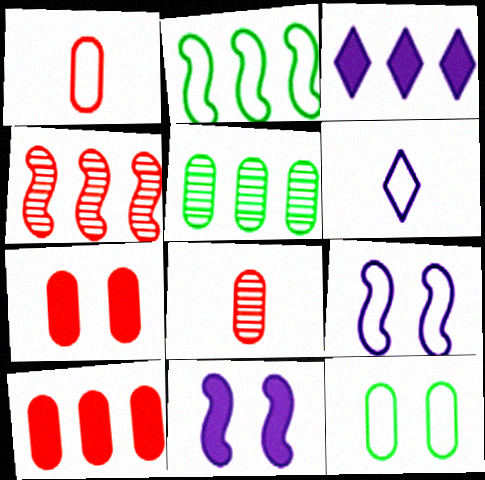[]